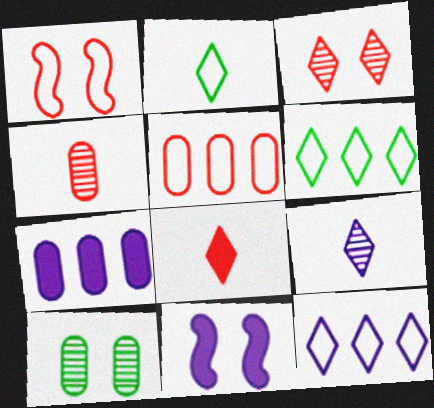[[2, 8, 9], 
[4, 6, 11]]